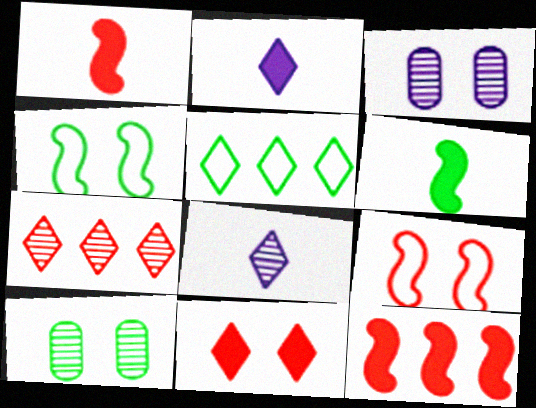[[1, 3, 5], 
[3, 4, 11], 
[5, 6, 10], 
[5, 8, 11]]